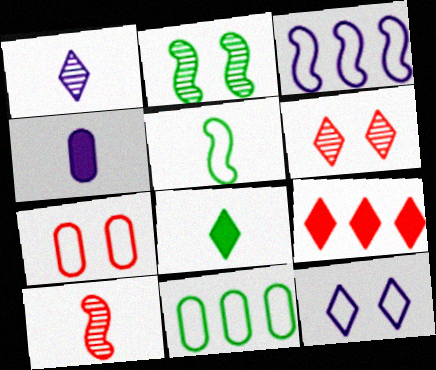[[2, 8, 11], 
[7, 9, 10]]